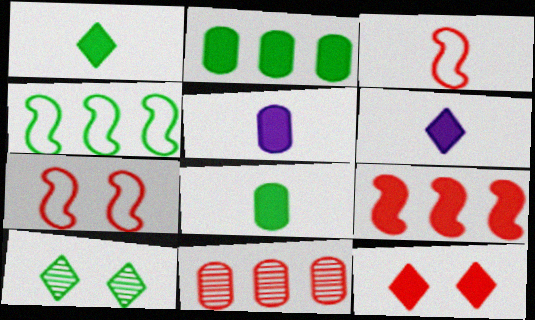[[3, 11, 12], 
[4, 8, 10]]